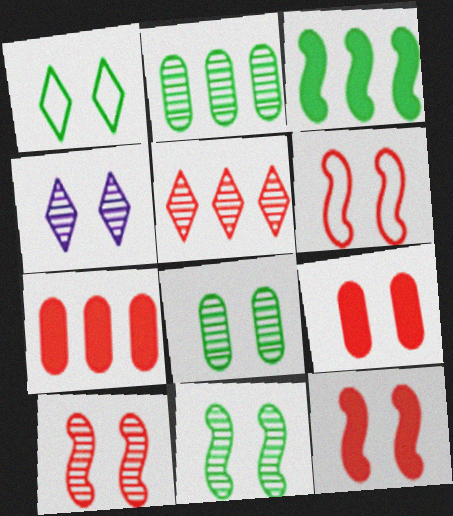[[4, 8, 10], 
[6, 10, 12]]